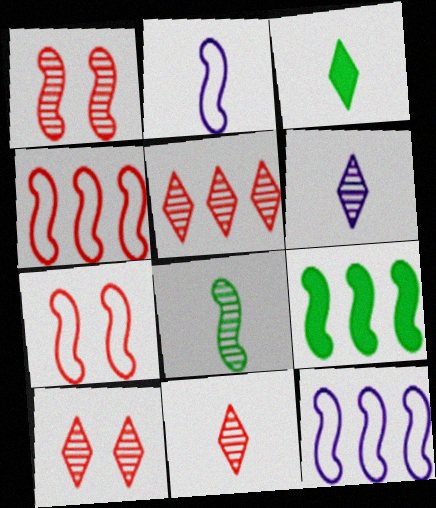[[1, 2, 9], 
[5, 10, 11]]